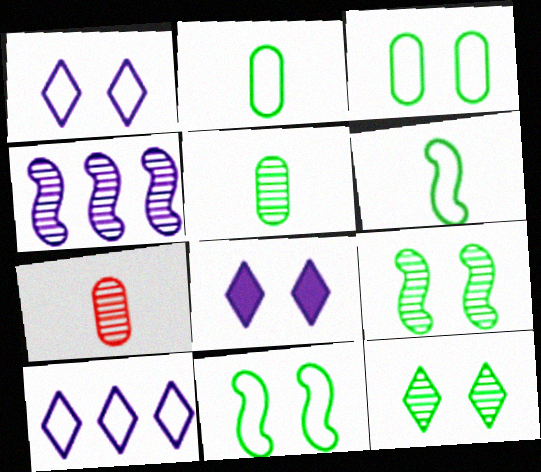[[4, 7, 12]]